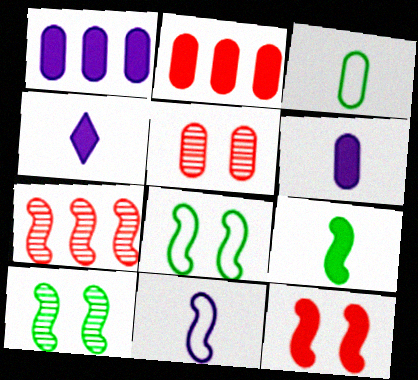[[1, 3, 5]]